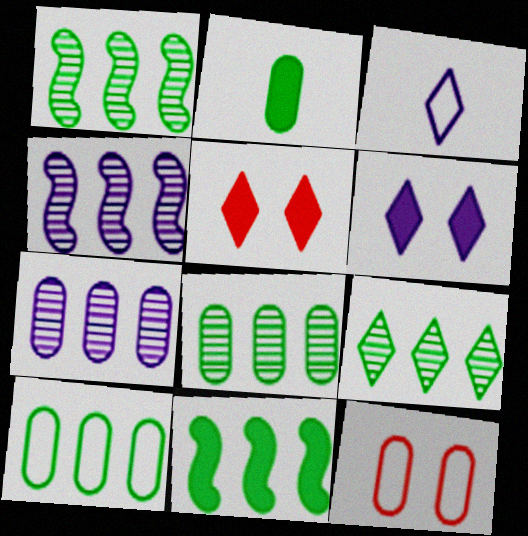[[1, 8, 9], 
[2, 7, 12], 
[3, 5, 9], 
[9, 10, 11]]